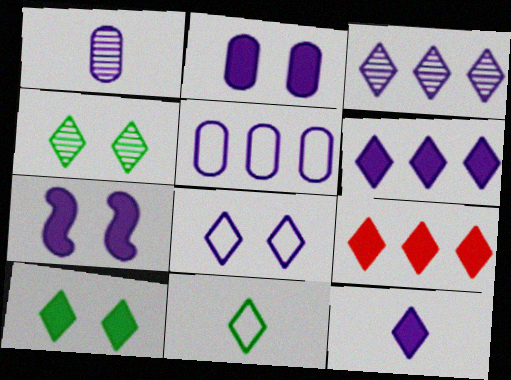[[1, 2, 5], 
[3, 8, 12], 
[9, 10, 12]]